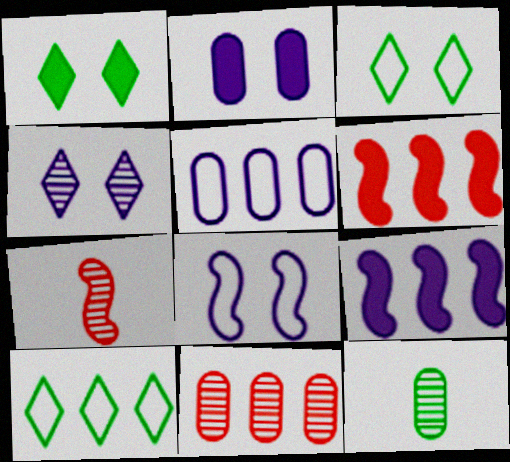[[1, 5, 7], 
[2, 4, 8], 
[2, 7, 10], 
[9, 10, 11]]